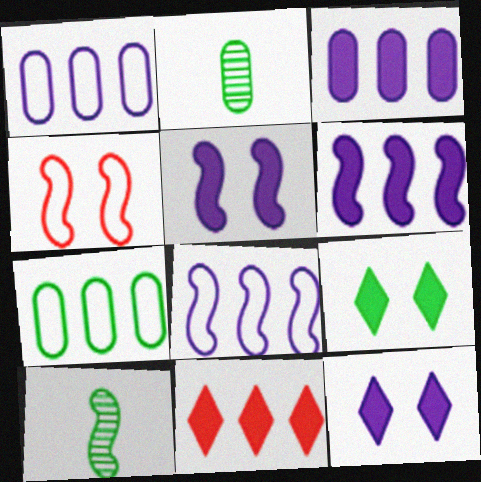[[4, 6, 10], 
[7, 9, 10]]